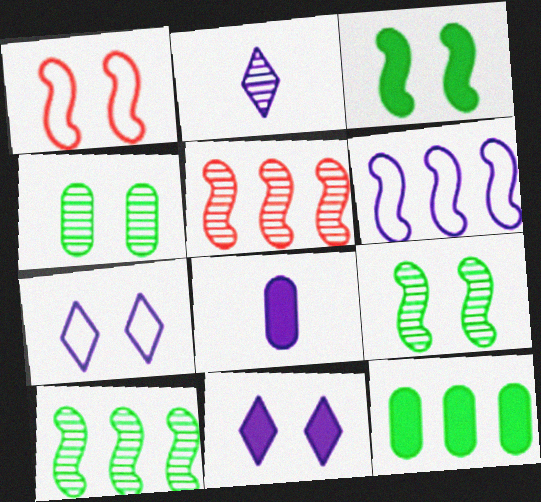[[1, 2, 12], 
[1, 4, 11], 
[2, 4, 5]]